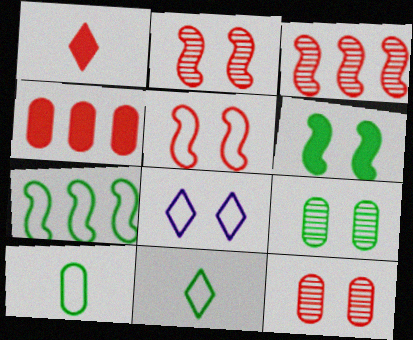[[6, 8, 12]]